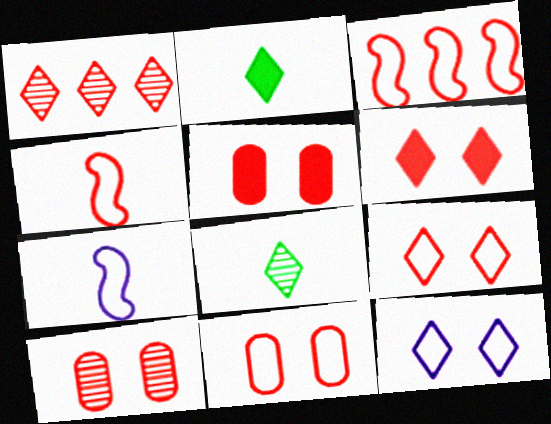[[1, 2, 12], 
[1, 4, 5], 
[5, 10, 11]]